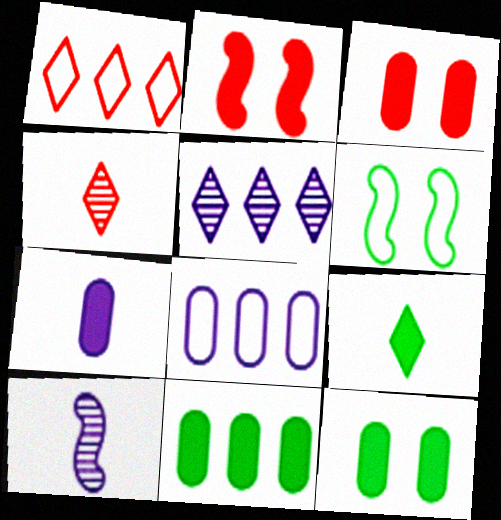[[1, 10, 12], 
[3, 7, 11]]